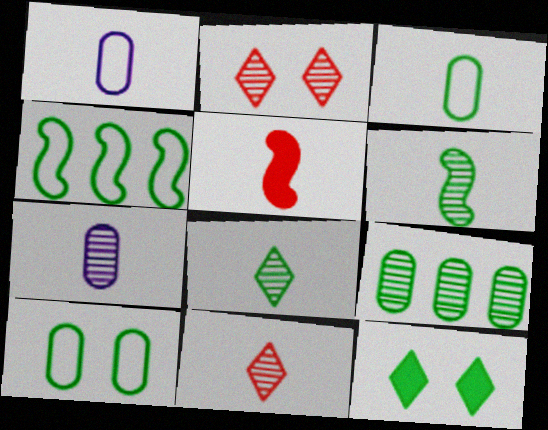[[1, 5, 8], 
[6, 7, 11]]